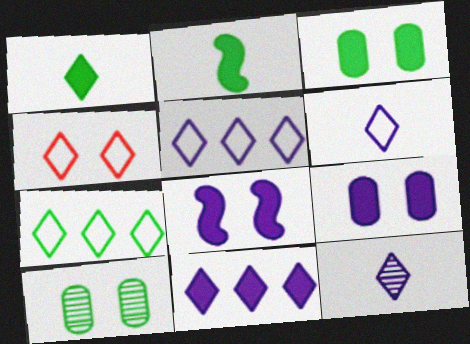[[2, 7, 10], 
[4, 6, 7], 
[4, 8, 10]]